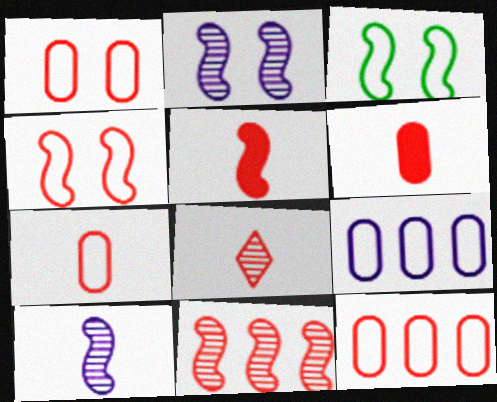[[1, 7, 12], 
[4, 5, 11], 
[5, 7, 8]]